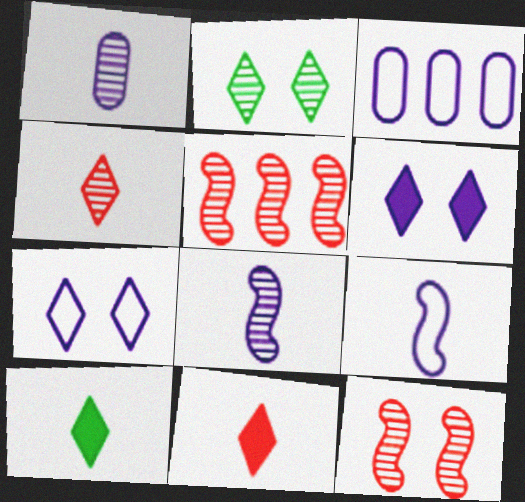[[1, 2, 5], 
[3, 6, 8], 
[3, 7, 9], 
[3, 10, 12]]